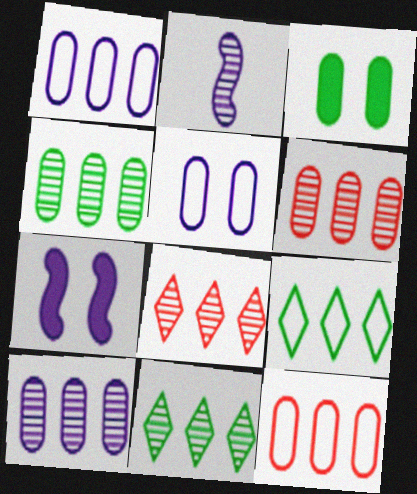[[4, 6, 10]]